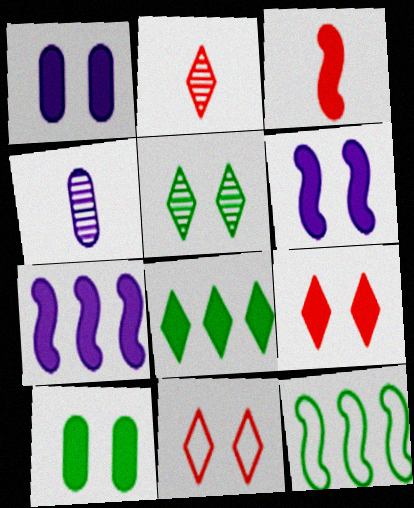[[1, 2, 12], 
[1, 3, 8], 
[4, 9, 12], 
[6, 9, 10]]